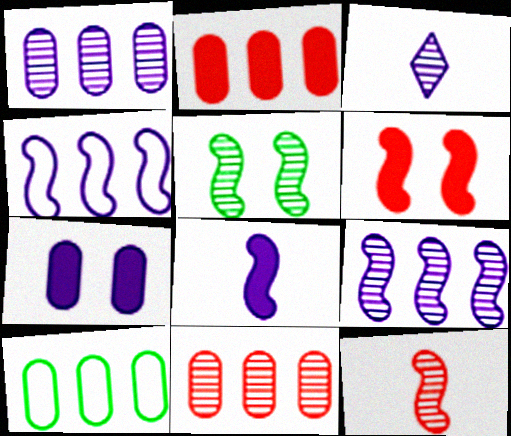[[1, 2, 10], 
[3, 4, 7], 
[3, 5, 11], 
[3, 6, 10], 
[5, 9, 12]]